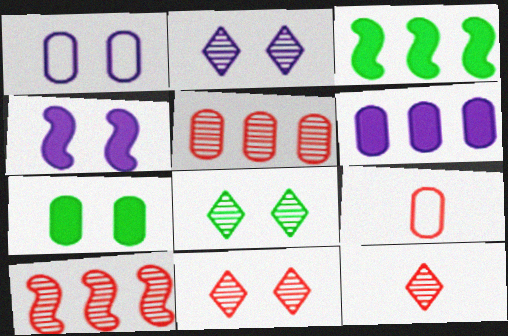[[1, 2, 4], 
[1, 3, 12], 
[2, 3, 9], 
[2, 8, 11]]